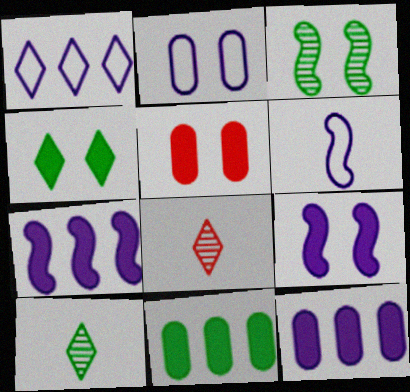[[1, 2, 6], 
[1, 4, 8], 
[4, 5, 9]]